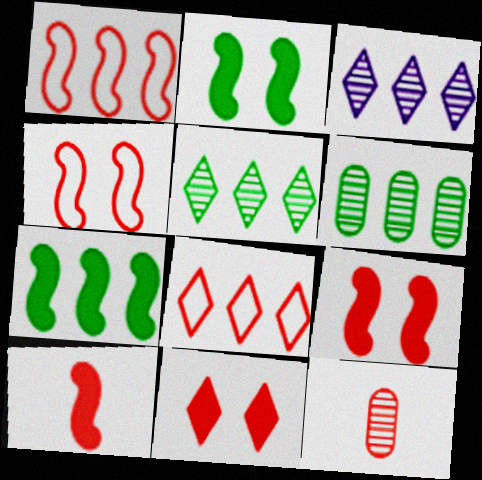[[1, 11, 12], 
[8, 9, 12]]